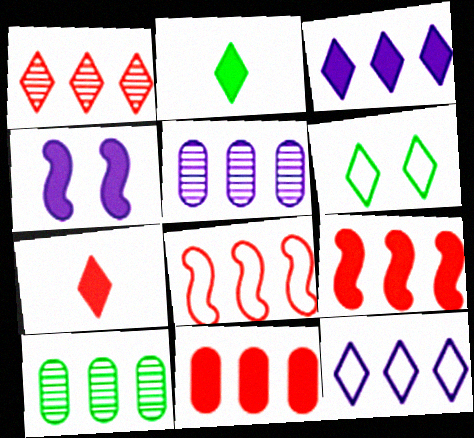[[1, 8, 11], 
[2, 4, 11], 
[3, 8, 10], 
[9, 10, 12]]